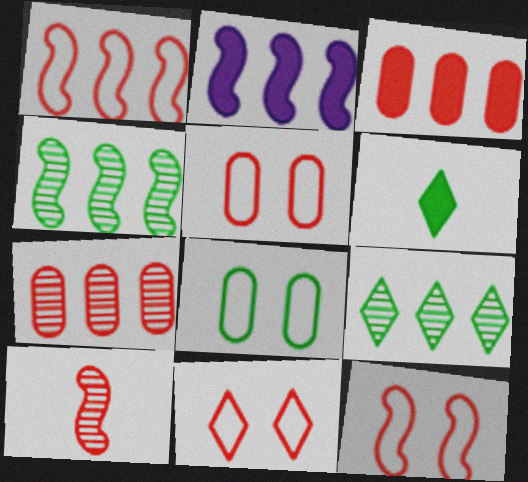[[1, 2, 4], 
[3, 10, 11], 
[4, 6, 8], 
[5, 11, 12]]